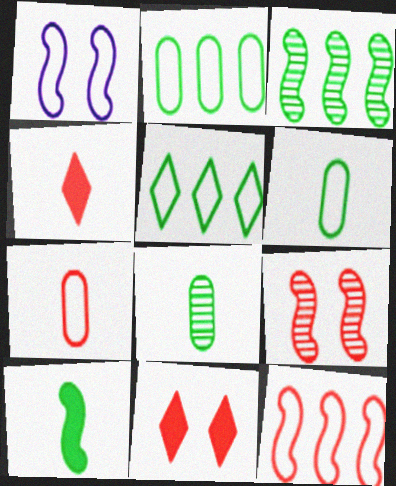[[1, 5, 7]]